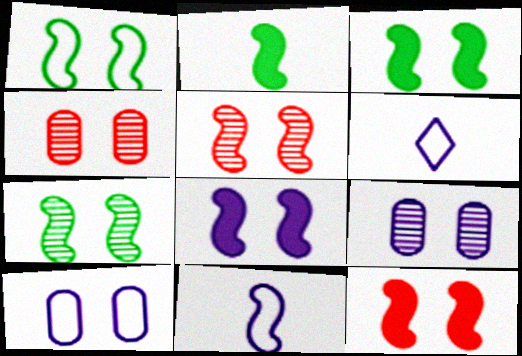[[1, 3, 7], 
[1, 5, 8], 
[3, 8, 12]]